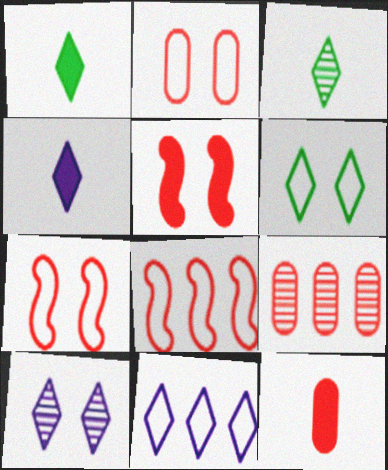[[2, 9, 12], 
[4, 10, 11]]